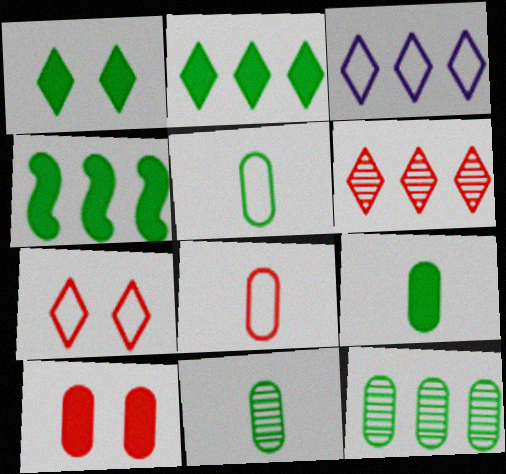[[1, 4, 9], 
[2, 3, 6], 
[5, 9, 11]]